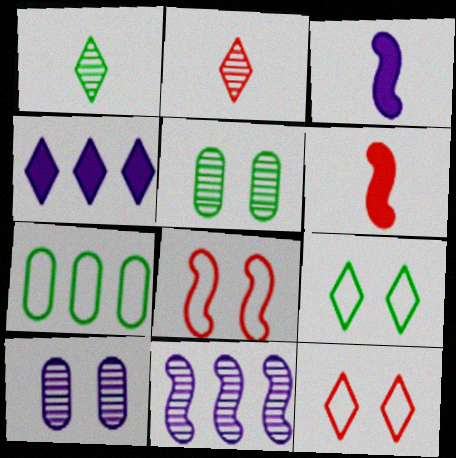[[1, 4, 12], 
[2, 4, 9], 
[2, 5, 11]]